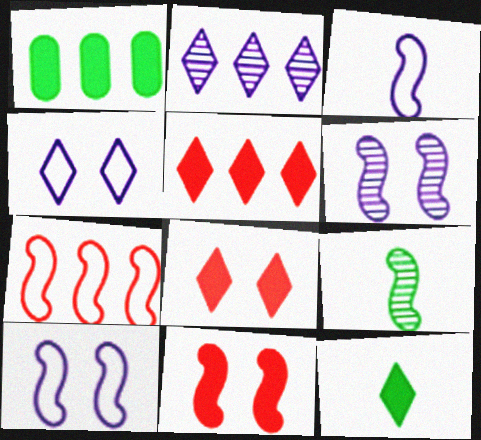[[1, 2, 7]]